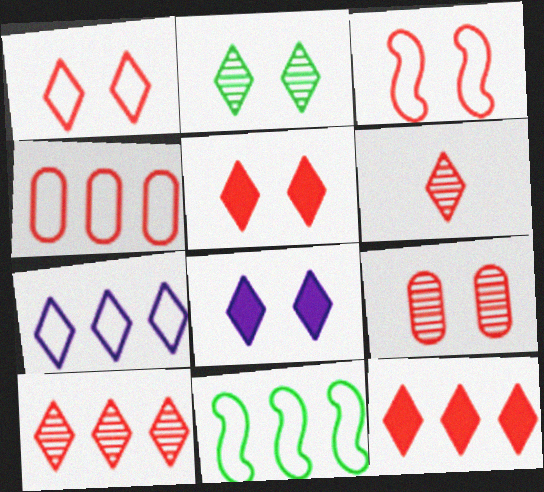[[1, 2, 8], 
[1, 6, 12], 
[3, 5, 9], 
[4, 7, 11]]